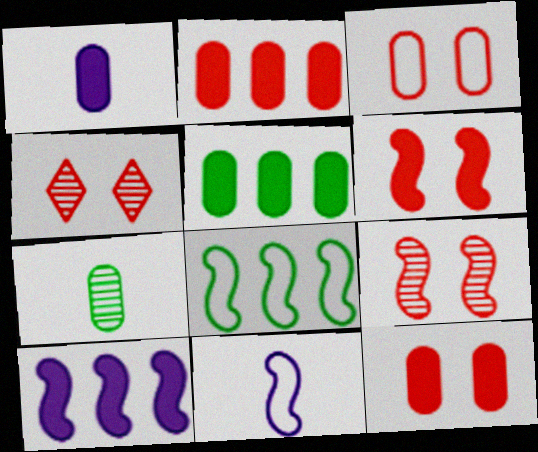[[1, 4, 8], 
[1, 5, 12], 
[3, 4, 6], 
[4, 5, 11]]